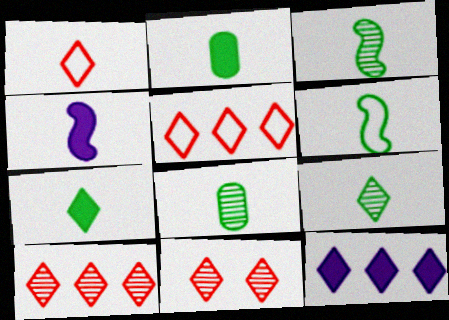[[1, 4, 8], 
[2, 6, 9], 
[3, 8, 9], 
[6, 7, 8]]